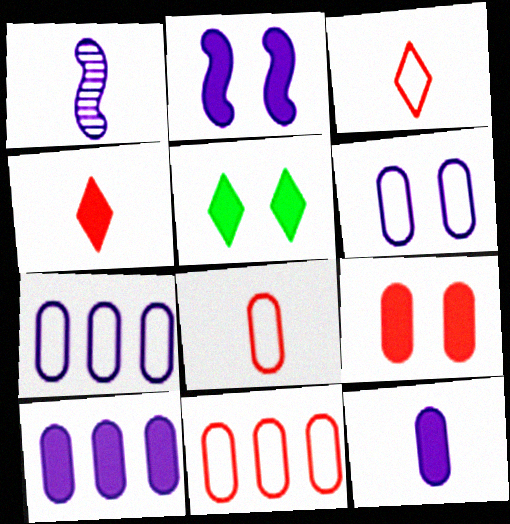[[1, 5, 11], 
[2, 5, 9]]